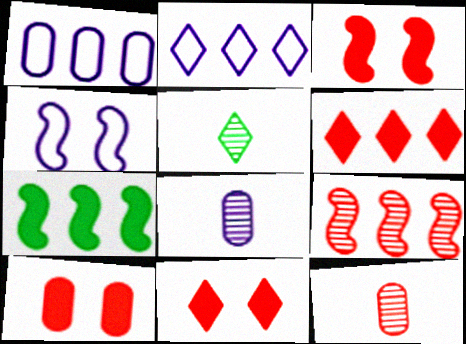[[1, 3, 5], 
[2, 5, 11], 
[3, 10, 11]]